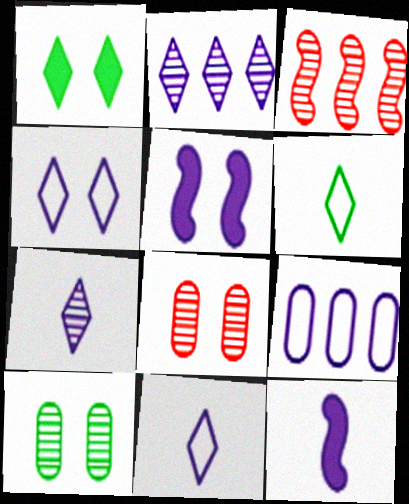[[3, 7, 10], 
[5, 7, 9]]